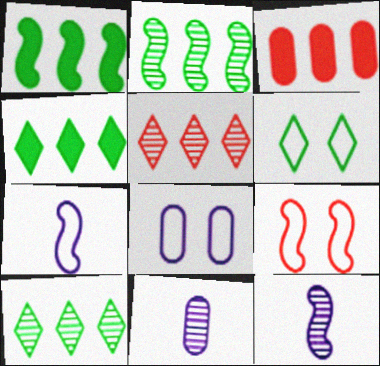[[1, 9, 12], 
[3, 6, 12], 
[4, 9, 11], 
[6, 8, 9]]